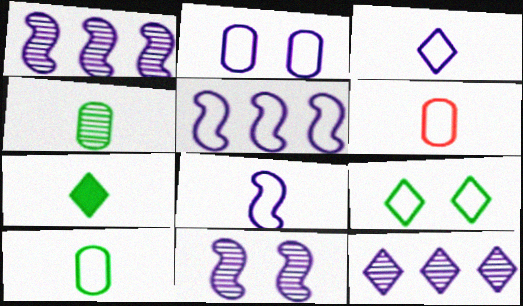[[2, 3, 5], 
[5, 6, 9]]